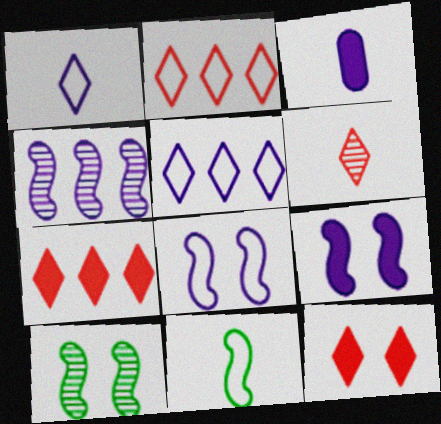[[2, 3, 10], 
[2, 6, 12], 
[3, 6, 11]]